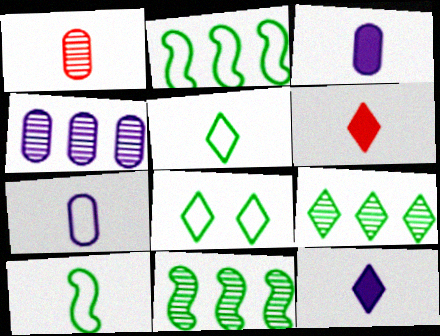[[1, 10, 12]]